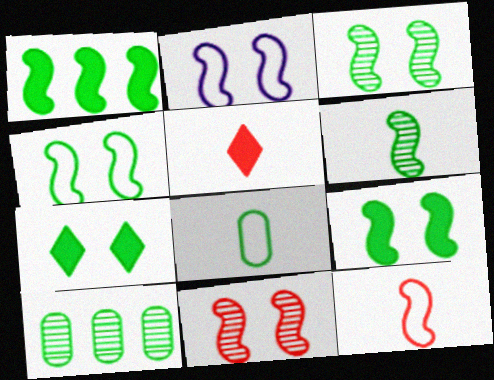[[1, 4, 6], 
[2, 5, 10], 
[2, 9, 11], 
[3, 4, 9]]